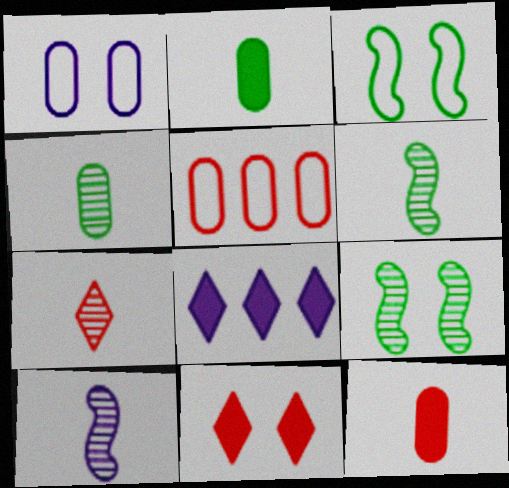[[1, 8, 10], 
[1, 9, 11], 
[4, 7, 10]]